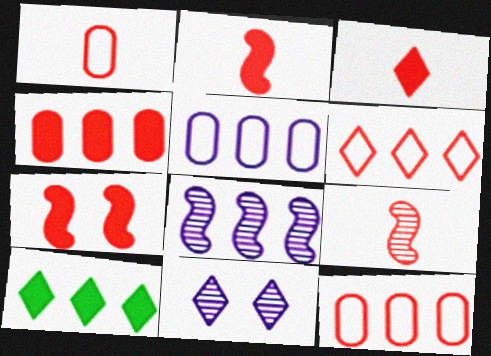[[1, 3, 9], 
[3, 4, 7], 
[8, 10, 12]]